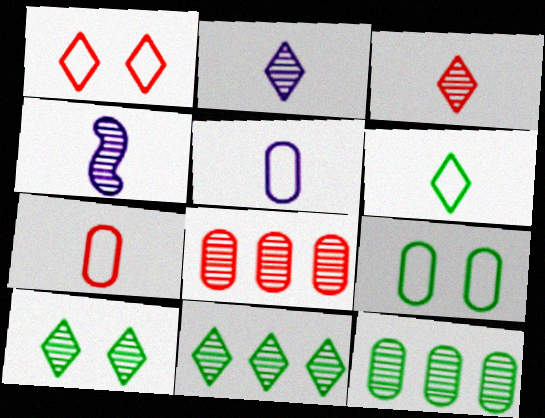[[4, 8, 10]]